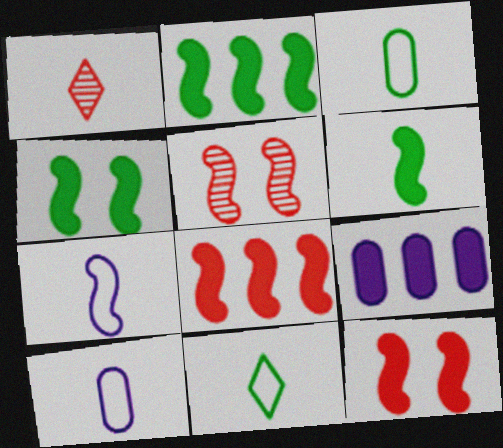[[1, 6, 10], 
[2, 4, 6], 
[2, 5, 7], 
[5, 9, 11]]